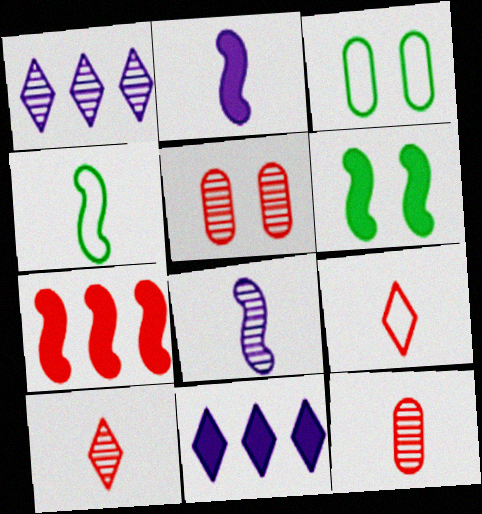[[2, 6, 7], 
[4, 5, 11], 
[5, 7, 9]]